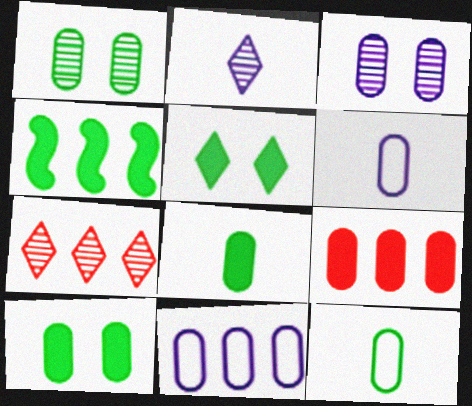[[1, 6, 9], 
[3, 9, 12], 
[4, 5, 8], 
[4, 7, 11]]